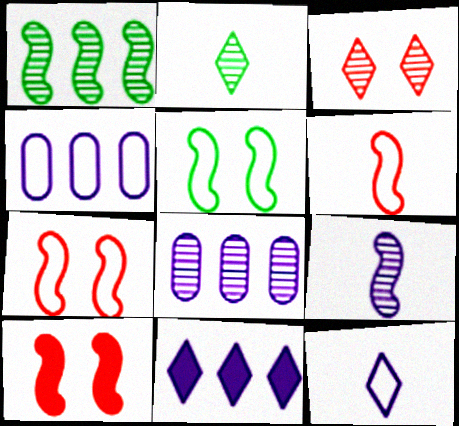[[2, 4, 10]]